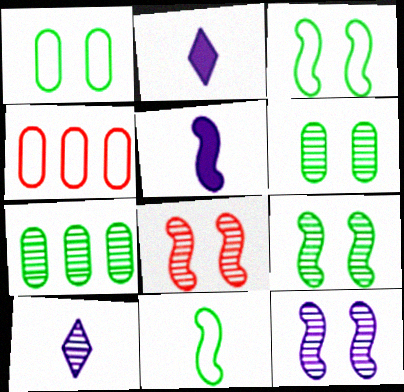[[2, 4, 9], 
[7, 8, 10], 
[8, 9, 12]]